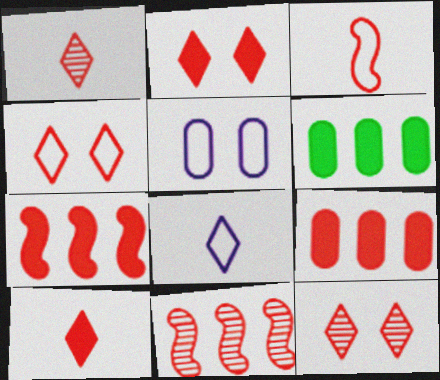[[2, 4, 12], 
[3, 9, 12]]